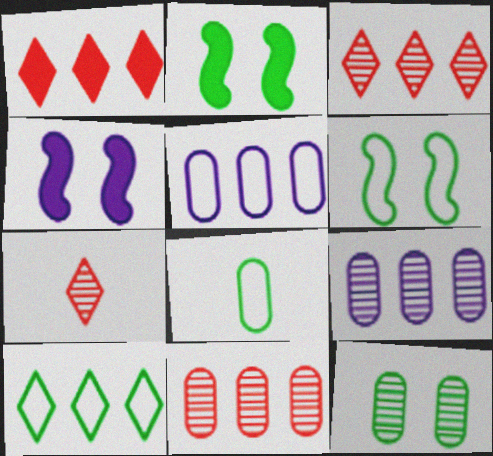[[2, 5, 7], 
[3, 4, 8], 
[6, 8, 10]]